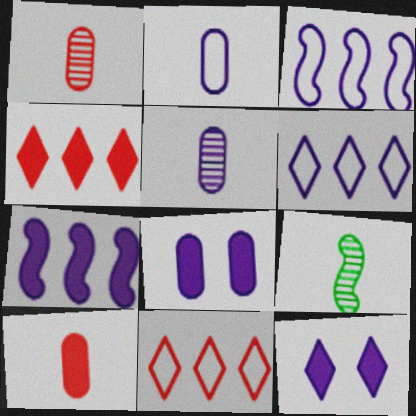[[3, 5, 12], 
[8, 9, 11]]